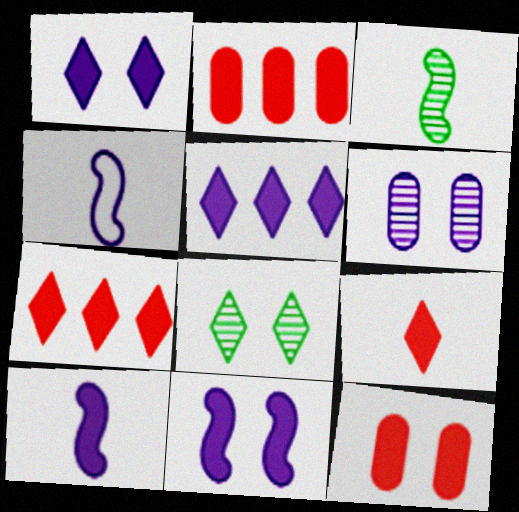[[2, 4, 8], 
[4, 5, 6]]